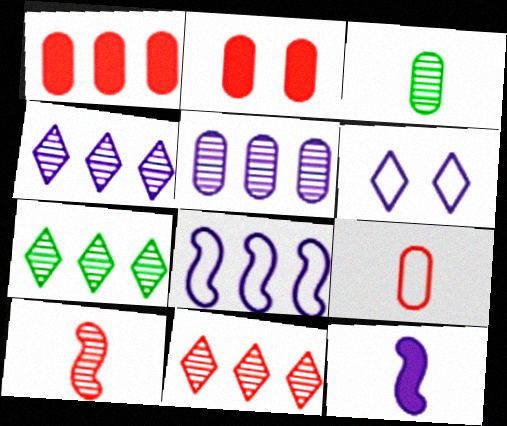[[1, 7, 8], 
[4, 7, 11], 
[5, 6, 12]]